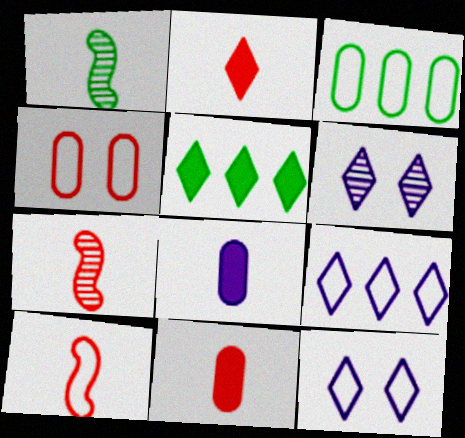[[3, 10, 12]]